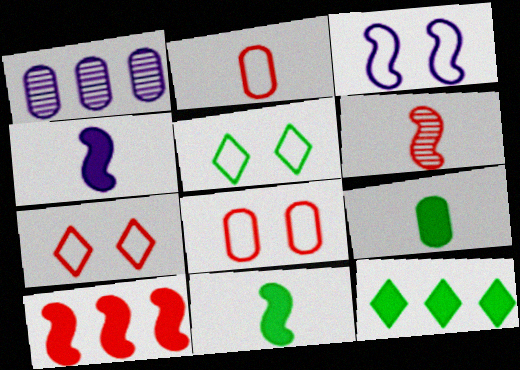[[1, 7, 11], 
[1, 8, 9], 
[3, 5, 8]]